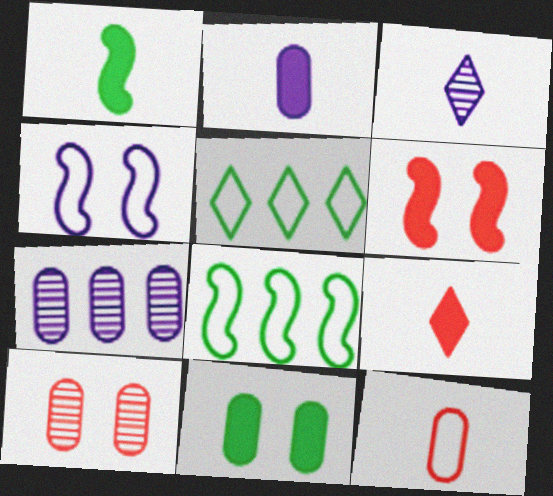[[1, 2, 9], 
[1, 3, 12], 
[4, 5, 12], 
[7, 11, 12]]